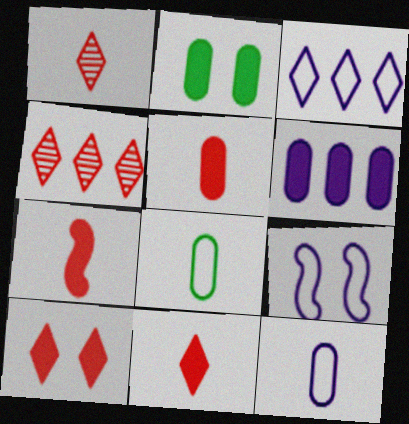[[2, 5, 6], 
[3, 9, 12], 
[5, 7, 11]]